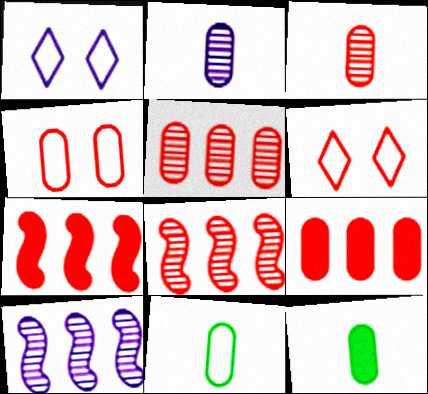[[1, 8, 12], 
[3, 4, 9], 
[3, 6, 7], 
[6, 10, 12]]